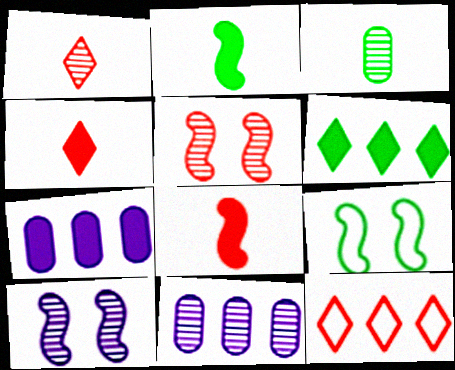[[1, 7, 9], 
[3, 6, 9], 
[4, 9, 11]]